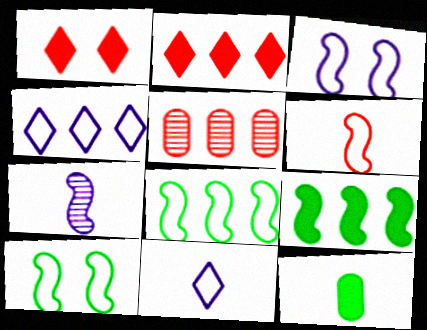[[1, 5, 6], 
[3, 6, 8], 
[4, 5, 9]]